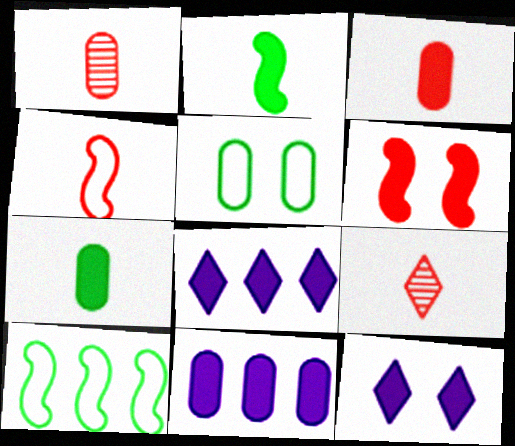[[1, 5, 11], 
[1, 10, 12], 
[3, 4, 9], 
[6, 7, 8]]